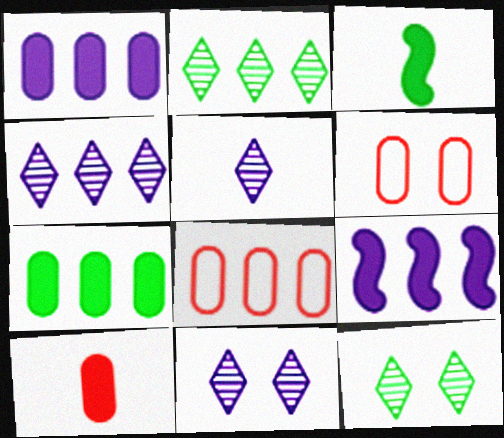[[2, 8, 9], 
[3, 4, 6], 
[3, 8, 11], 
[4, 5, 11]]